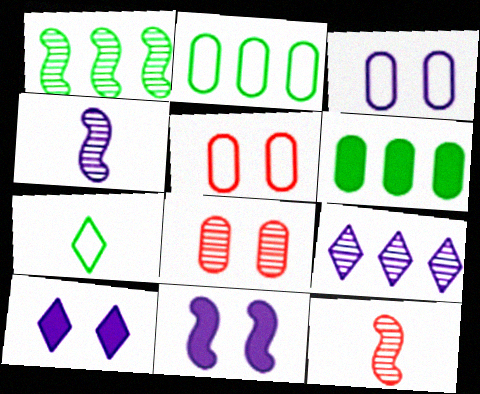[[2, 10, 12]]